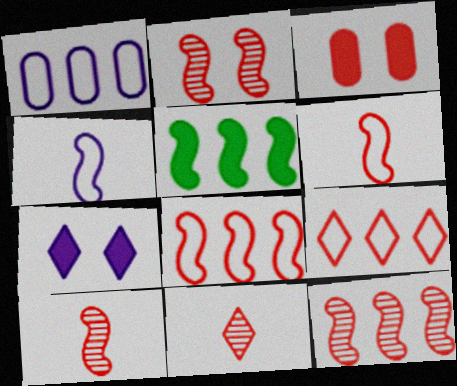[[2, 4, 5], 
[2, 10, 12], 
[3, 8, 11], 
[3, 9, 10]]